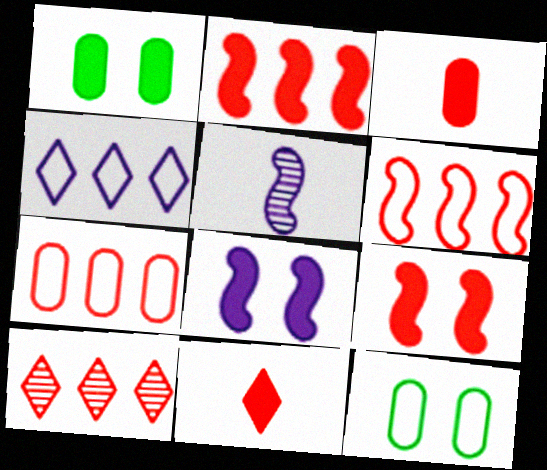[[2, 7, 10]]